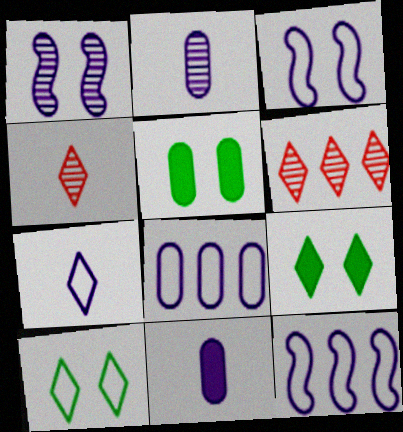[[3, 7, 8], 
[4, 5, 12], 
[6, 7, 9]]